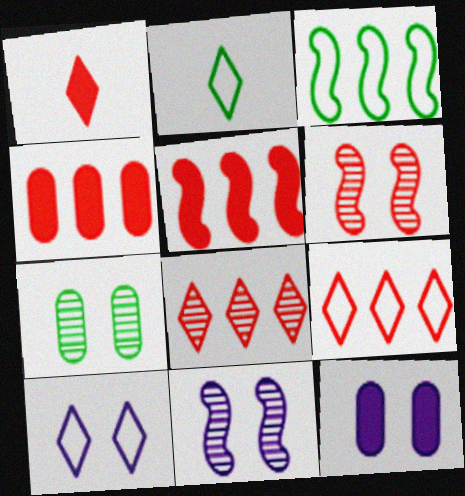[[2, 4, 11], 
[2, 9, 10], 
[10, 11, 12]]